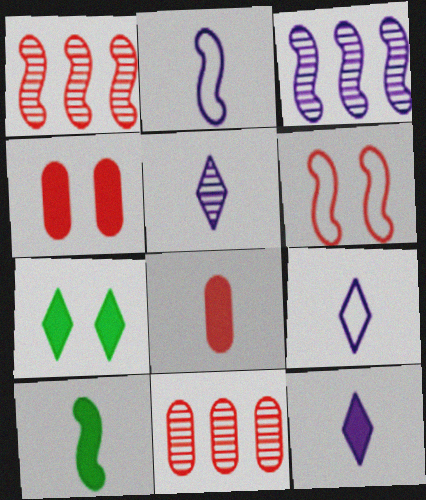[[2, 7, 11], 
[3, 6, 10], 
[5, 9, 12], 
[8, 10, 12]]